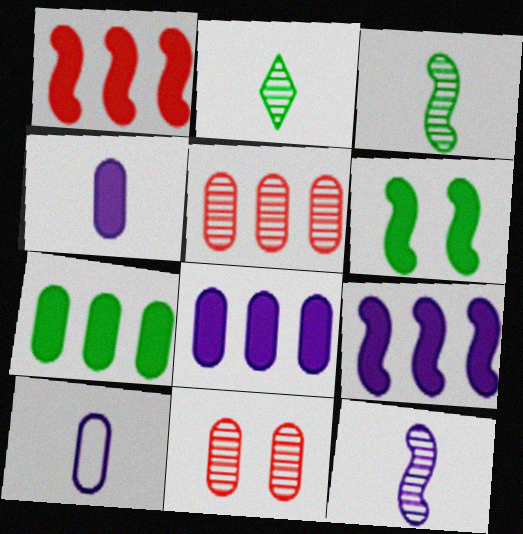[[7, 10, 11]]